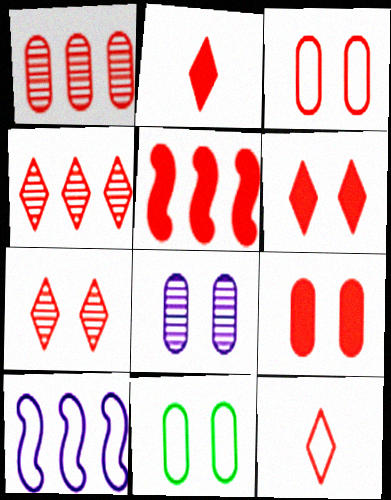[[2, 5, 9], 
[4, 6, 12], 
[8, 9, 11], 
[10, 11, 12]]